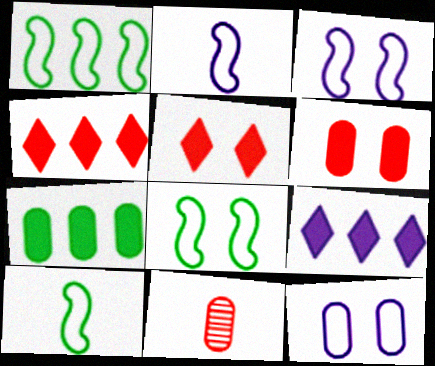[[1, 8, 10], 
[7, 11, 12], 
[8, 9, 11]]